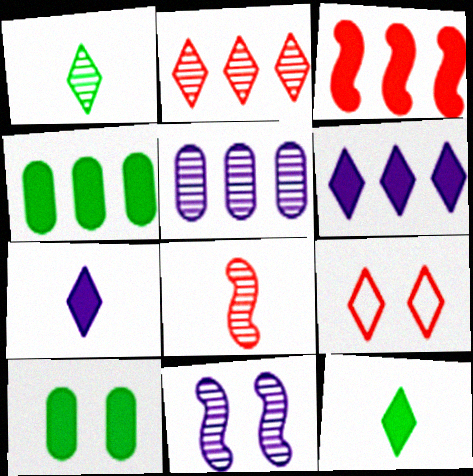[[1, 6, 9], 
[3, 4, 6], 
[3, 7, 10], 
[9, 10, 11]]